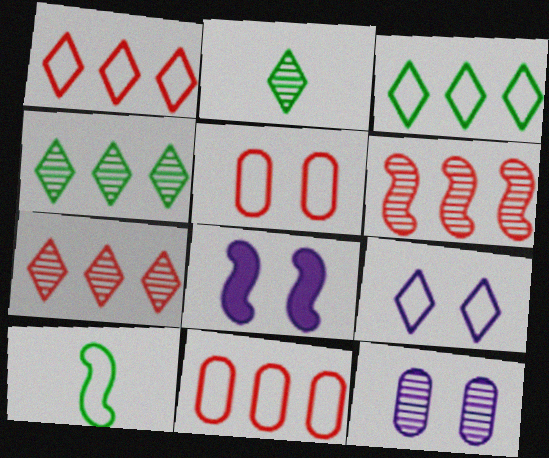[[2, 6, 12], 
[2, 8, 11], 
[6, 8, 10], 
[8, 9, 12], 
[9, 10, 11]]